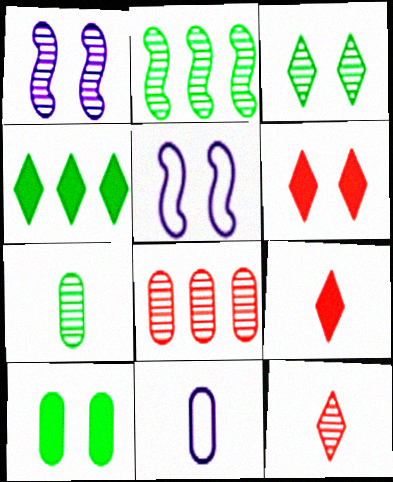[[2, 3, 7], 
[2, 6, 11], 
[8, 10, 11]]